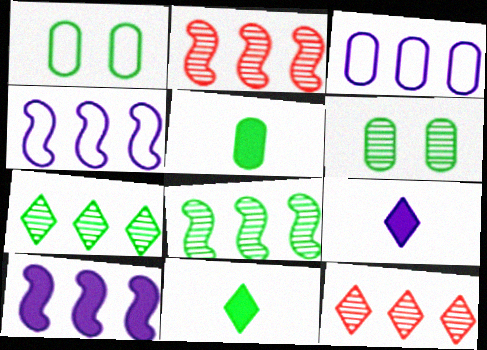[[1, 2, 9], 
[1, 8, 11]]